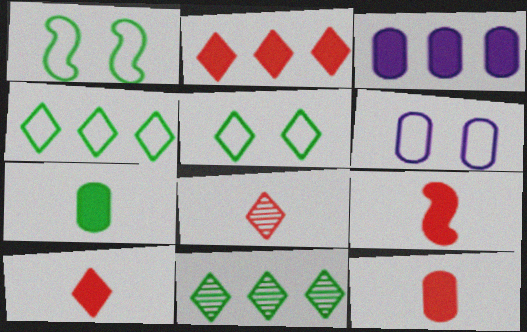[[1, 3, 8], 
[1, 7, 11], 
[6, 9, 11], 
[9, 10, 12]]